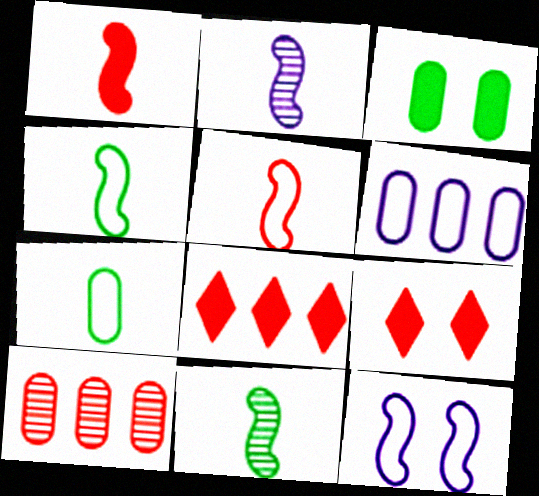[[1, 2, 4], 
[5, 9, 10], 
[6, 9, 11]]